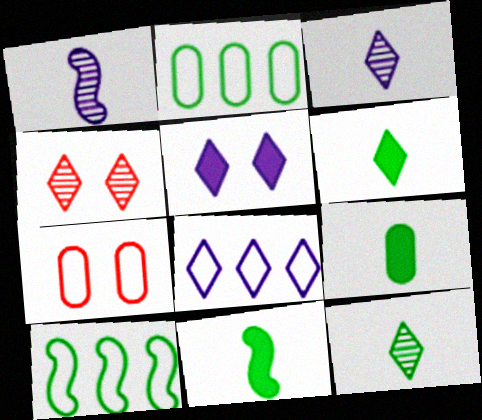[[3, 5, 8], 
[4, 6, 8], 
[6, 9, 11]]